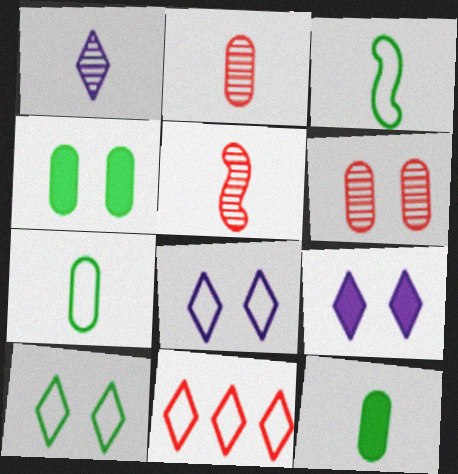[]